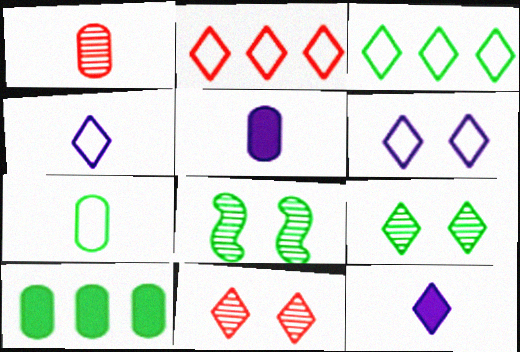[[1, 5, 7], 
[2, 5, 8], 
[2, 9, 12], 
[3, 11, 12]]